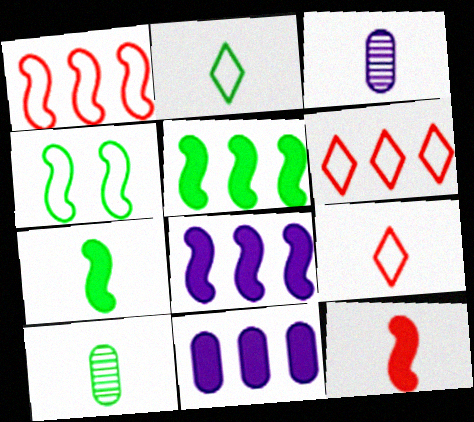[[2, 3, 12], 
[2, 7, 10], 
[3, 7, 9]]